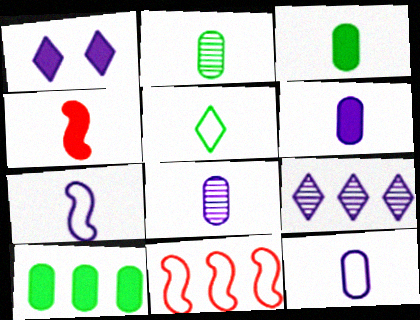[[1, 2, 11], 
[1, 4, 10], 
[4, 5, 8], 
[6, 8, 12], 
[9, 10, 11]]